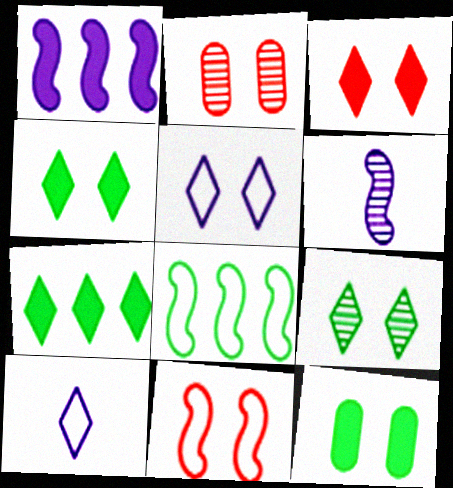[[2, 3, 11], 
[3, 5, 9]]